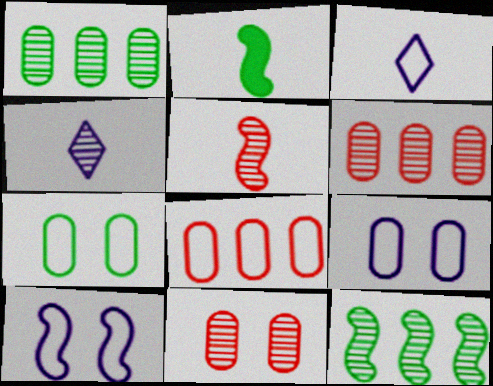[[4, 11, 12]]